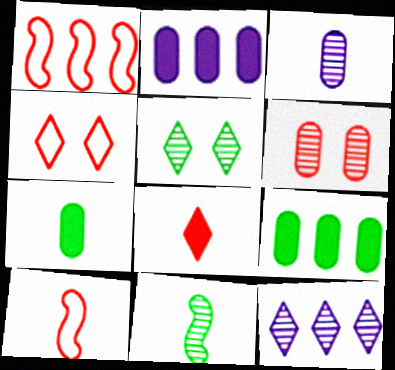[[1, 6, 8], 
[1, 9, 12], 
[2, 4, 11], 
[2, 5, 10], 
[6, 11, 12]]